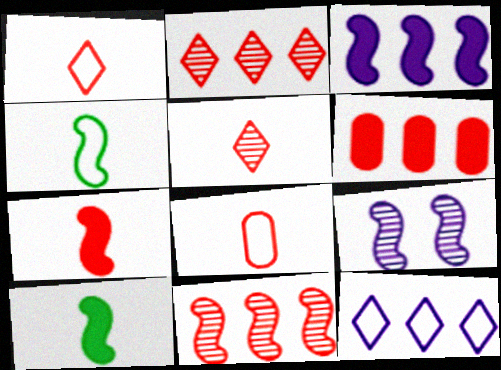[[5, 7, 8]]